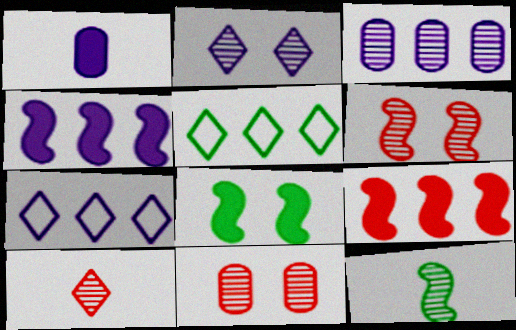[[1, 5, 6], 
[3, 4, 7], 
[3, 5, 9]]